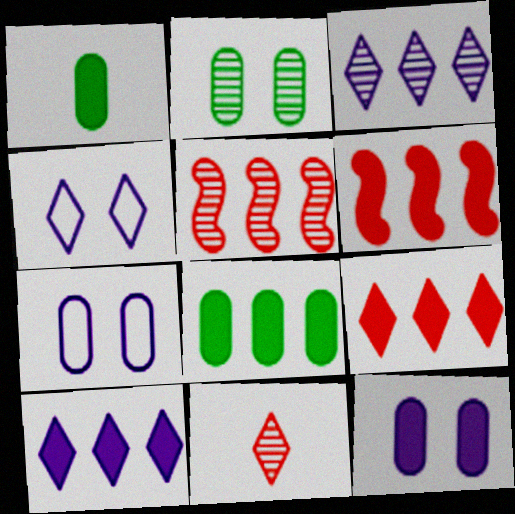[[1, 4, 5], 
[6, 8, 10]]